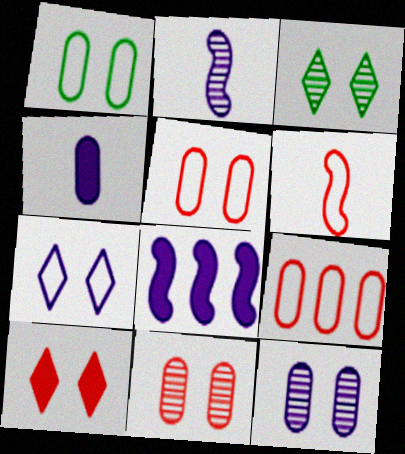[[3, 7, 10]]